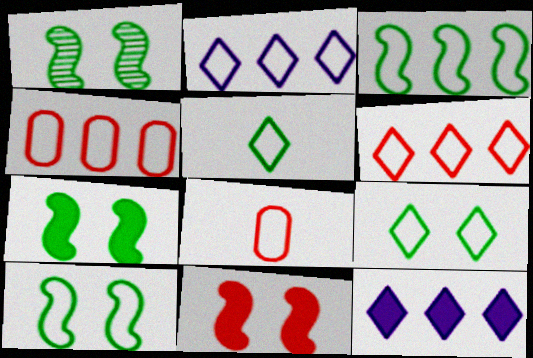[[1, 7, 10], 
[1, 8, 12], 
[2, 3, 4], 
[2, 8, 10]]